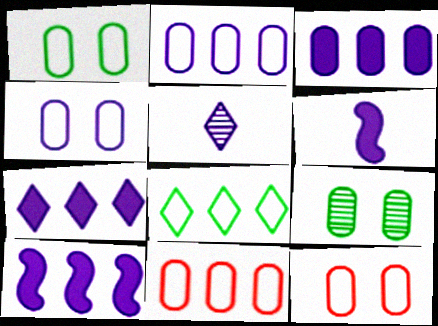[[1, 4, 12], 
[3, 7, 10], 
[4, 5, 10]]